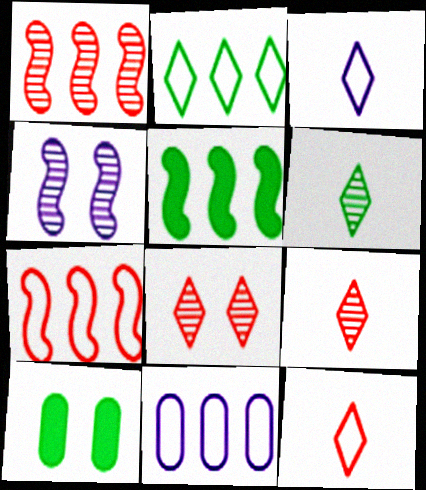[[1, 3, 10], 
[2, 7, 11]]